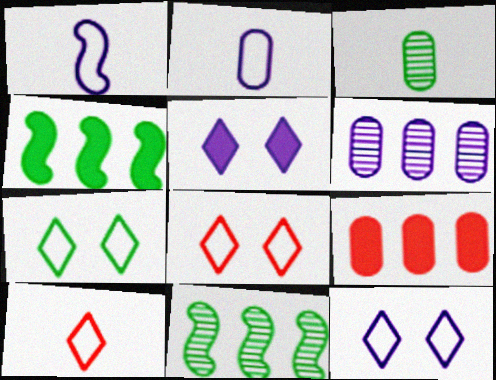[[1, 5, 6], 
[3, 4, 7], 
[7, 8, 12]]